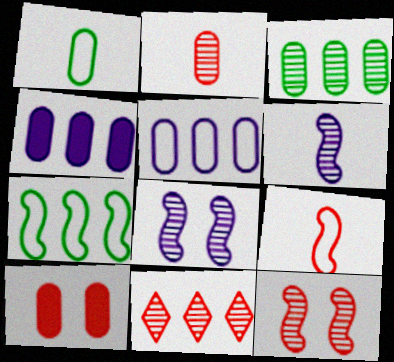[[2, 11, 12], 
[4, 7, 11], 
[9, 10, 11]]